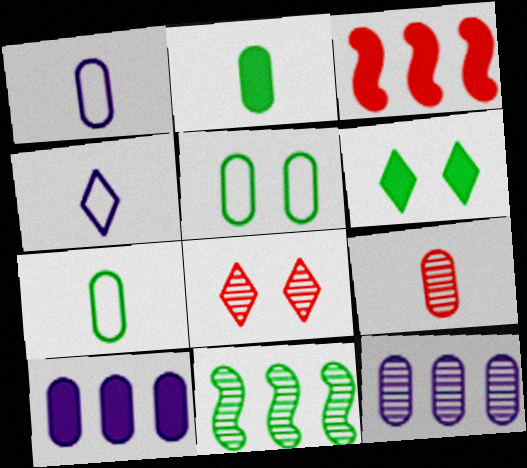[[1, 2, 9], 
[5, 9, 10], 
[6, 7, 11]]